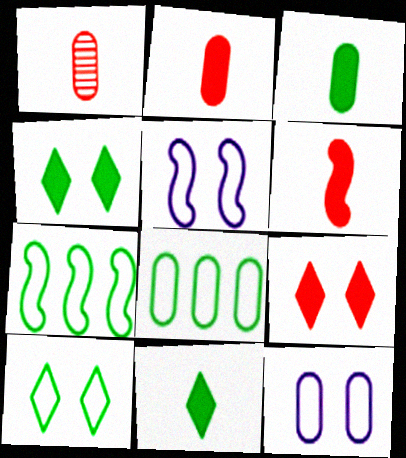[]